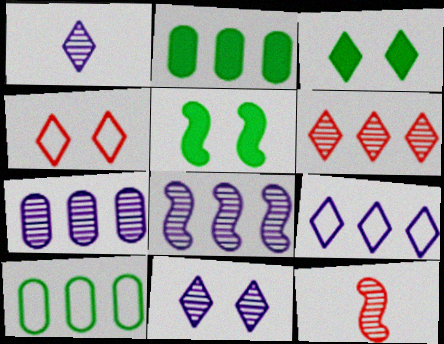[[3, 4, 11]]